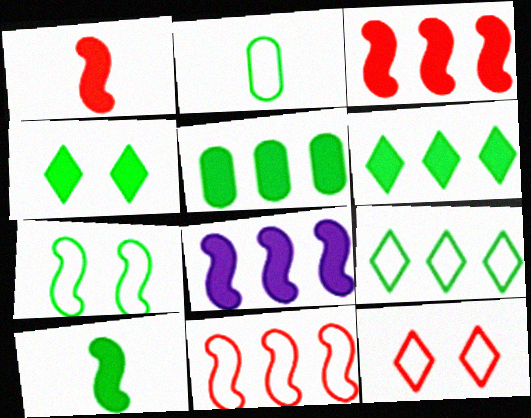[[2, 7, 9], 
[4, 5, 10]]